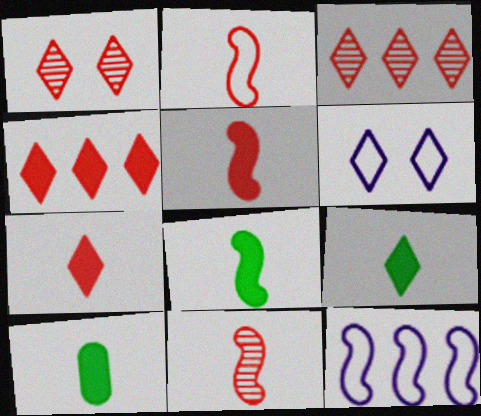[[1, 10, 12], 
[2, 5, 11], 
[3, 6, 9], 
[8, 9, 10]]